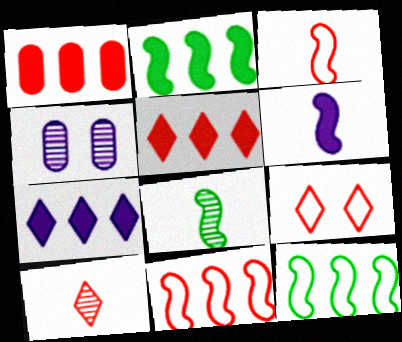[[1, 2, 7], 
[3, 6, 8], 
[5, 9, 10]]